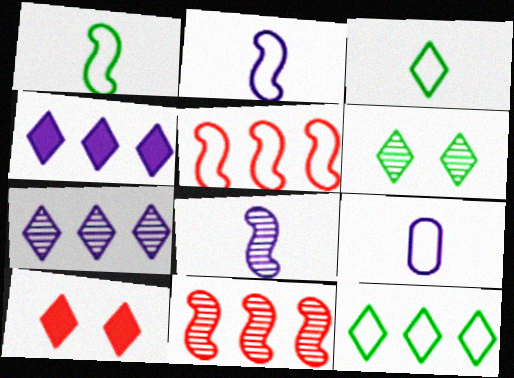[[3, 7, 10]]